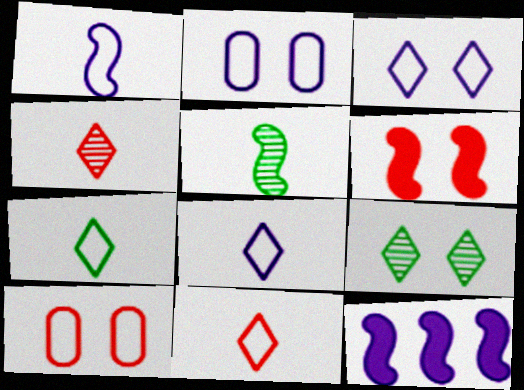[[2, 6, 9], 
[7, 8, 11]]